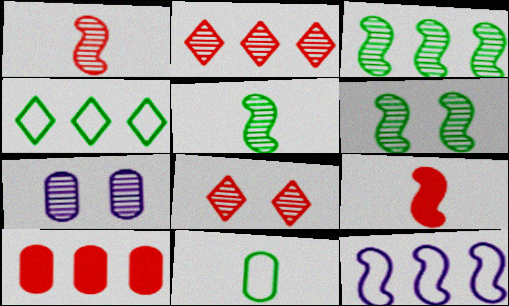[[2, 5, 7], 
[3, 5, 6], 
[4, 7, 9], 
[6, 7, 8], 
[6, 9, 12], 
[7, 10, 11]]